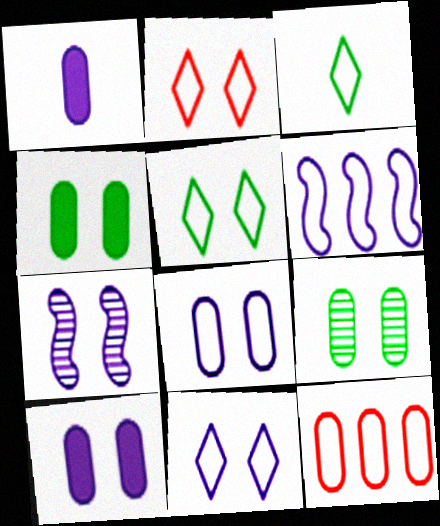[[1, 9, 12], 
[2, 4, 7], 
[2, 5, 11], 
[7, 10, 11]]